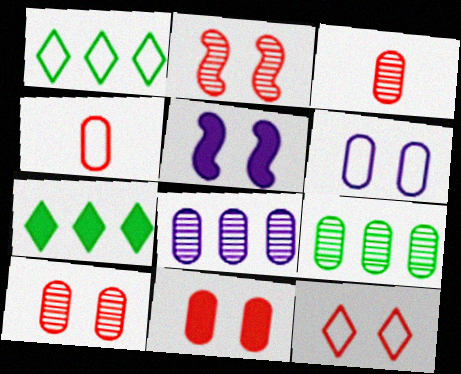[[1, 3, 5], 
[2, 11, 12]]